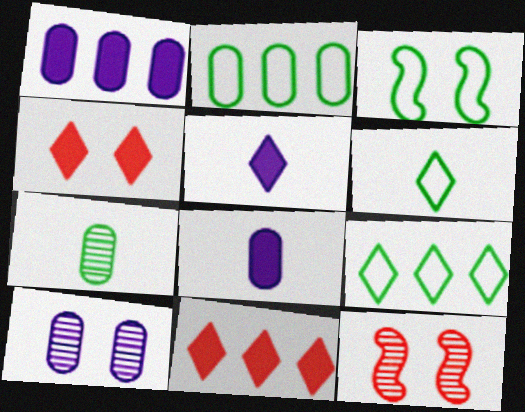[[1, 6, 12], 
[2, 3, 6], 
[2, 5, 12], 
[3, 4, 10], 
[8, 9, 12]]